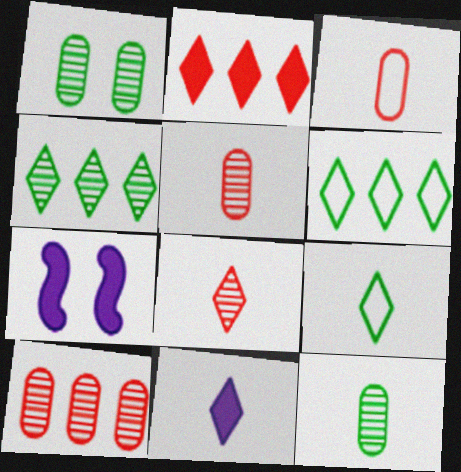[[3, 4, 7], 
[5, 6, 7], 
[7, 9, 10], 
[8, 9, 11]]